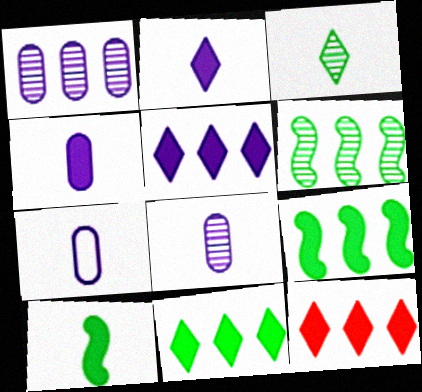[[4, 7, 8], 
[5, 11, 12]]